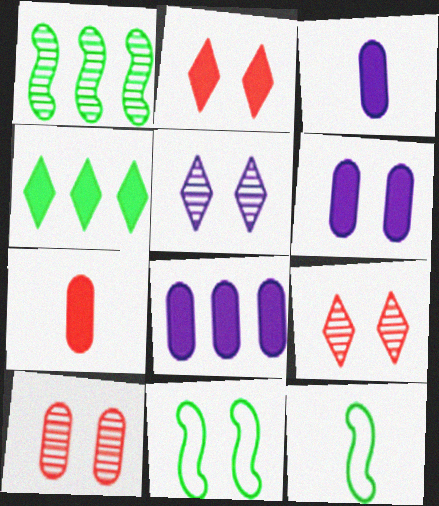[[3, 6, 8], 
[6, 9, 11], 
[8, 9, 12]]